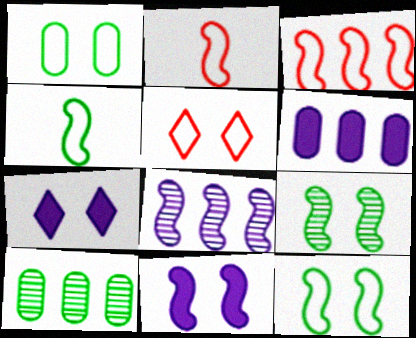[[2, 7, 10]]